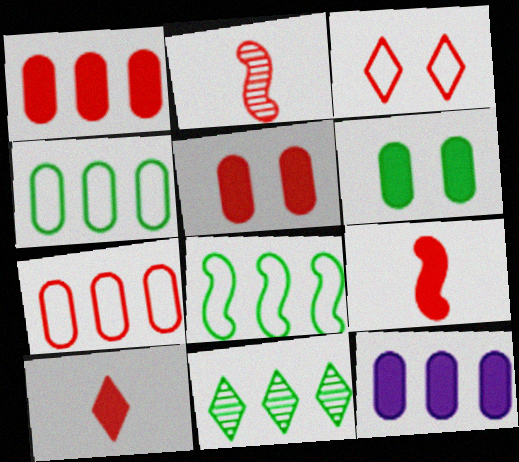[[1, 2, 3]]